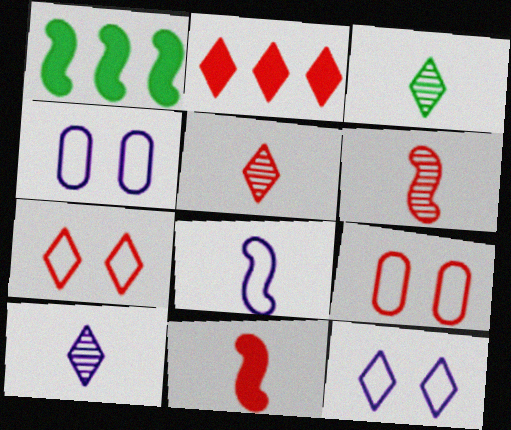[[1, 4, 5], 
[1, 9, 10], 
[2, 3, 12], 
[2, 5, 7], 
[2, 6, 9], 
[3, 5, 10]]